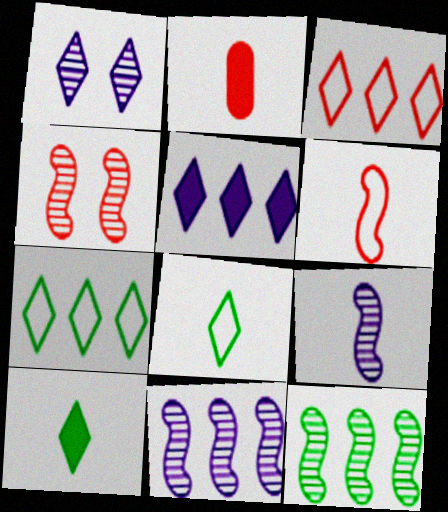[[1, 3, 10], 
[2, 3, 4], 
[2, 8, 9], 
[4, 9, 12]]